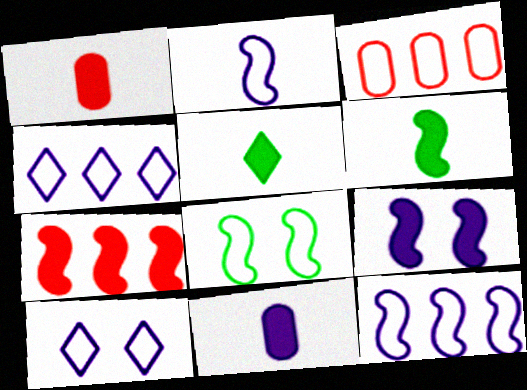[[6, 7, 9]]